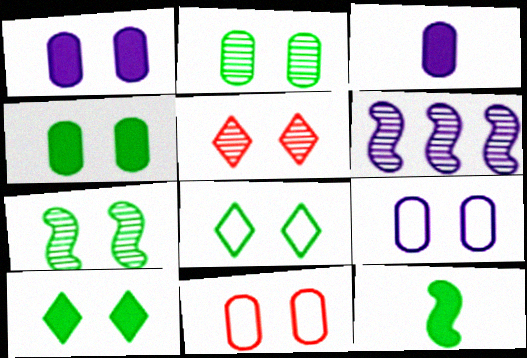[[1, 2, 11], 
[4, 7, 8]]